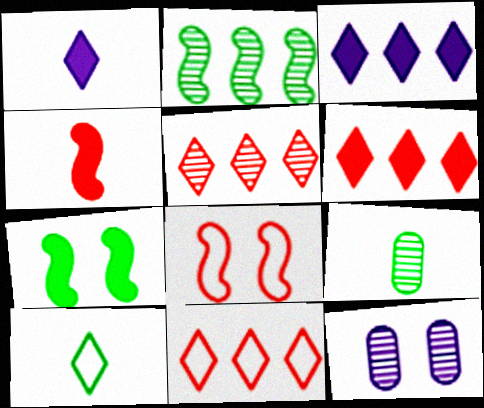[[3, 8, 9], 
[5, 6, 11]]